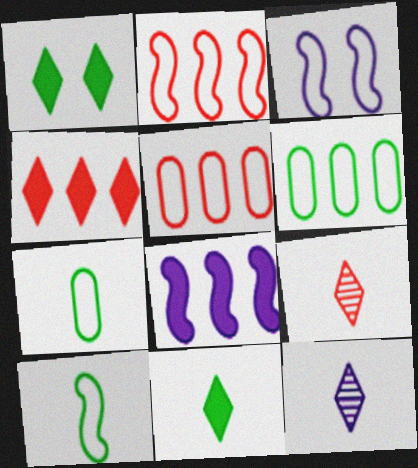[[2, 3, 10]]